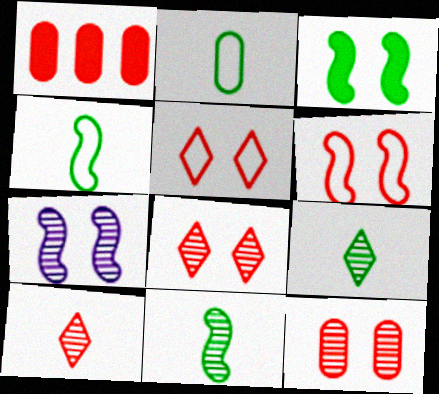[[1, 6, 10], 
[3, 6, 7]]